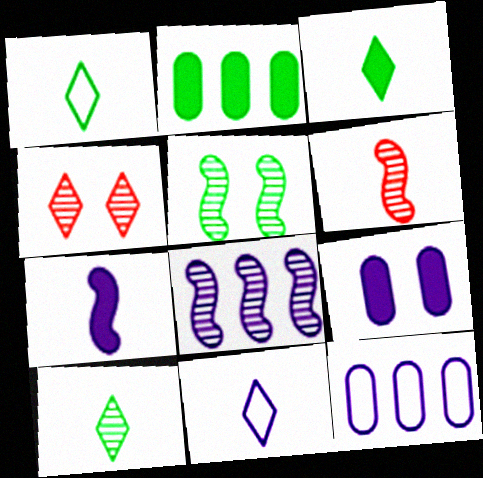[[1, 2, 5], 
[1, 3, 10], 
[5, 6, 8], 
[8, 9, 11]]